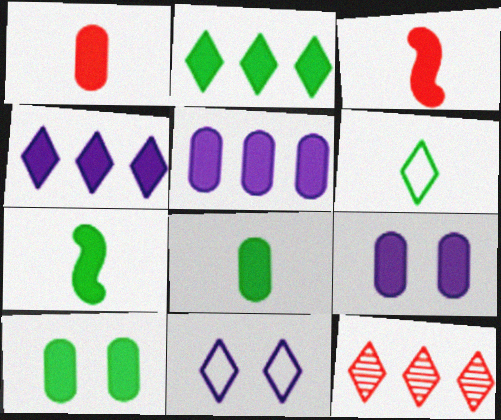[[1, 5, 10], 
[2, 3, 9], 
[2, 7, 10], 
[3, 4, 10]]